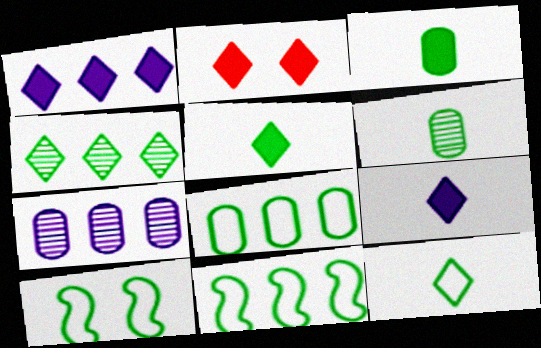[[1, 2, 5], 
[3, 4, 10], 
[8, 10, 12]]